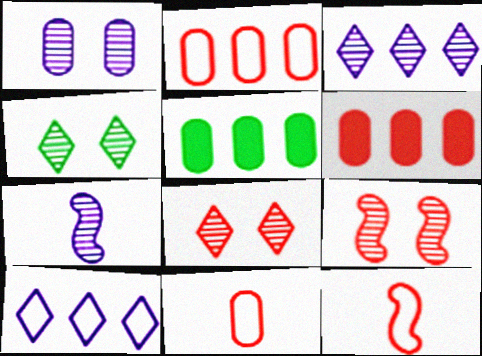[[1, 3, 7], 
[1, 4, 9], 
[1, 5, 11], 
[6, 8, 12]]